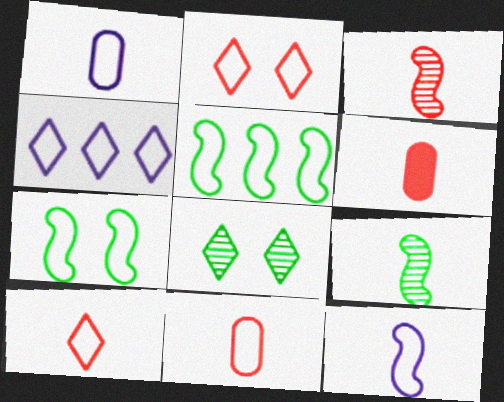[[1, 2, 5], 
[3, 6, 10], 
[4, 7, 11]]